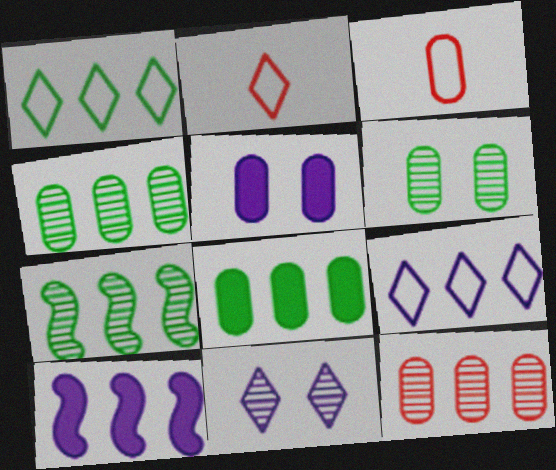[[1, 7, 8], 
[1, 10, 12], 
[2, 5, 7], 
[2, 6, 10], 
[3, 4, 5]]